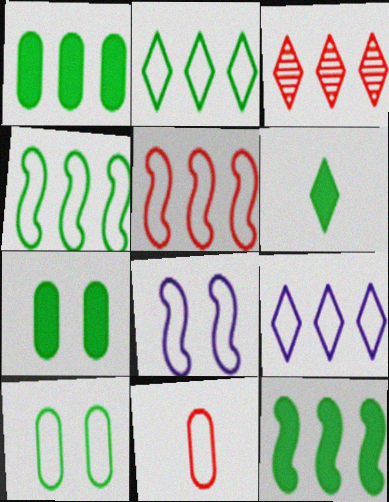[[2, 8, 11], 
[6, 7, 12]]